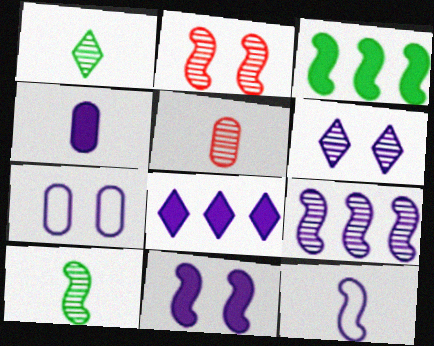[[2, 3, 12], 
[2, 9, 10], 
[4, 8, 11], 
[6, 7, 11], 
[9, 11, 12]]